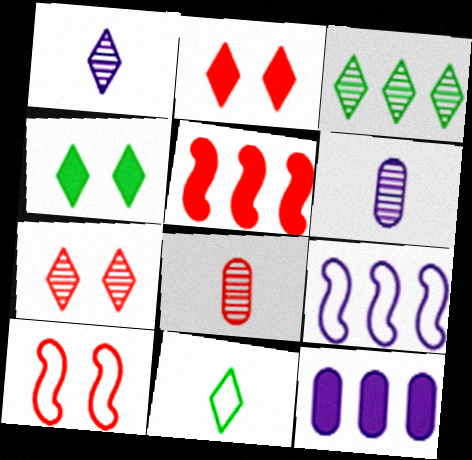[[1, 3, 7], 
[3, 4, 11], 
[4, 8, 9]]